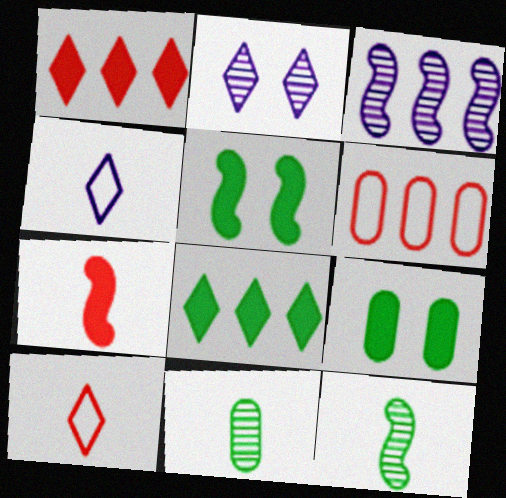[[2, 8, 10], 
[3, 6, 8], 
[3, 9, 10], 
[4, 7, 11]]